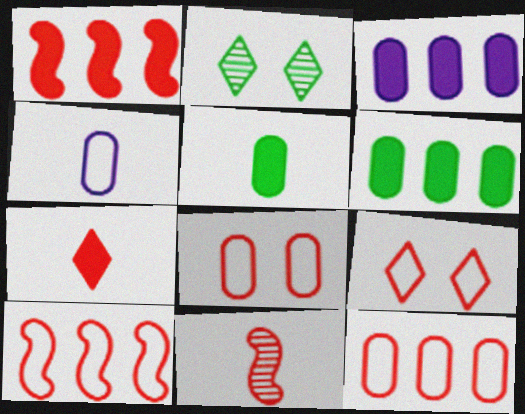[[1, 2, 4]]